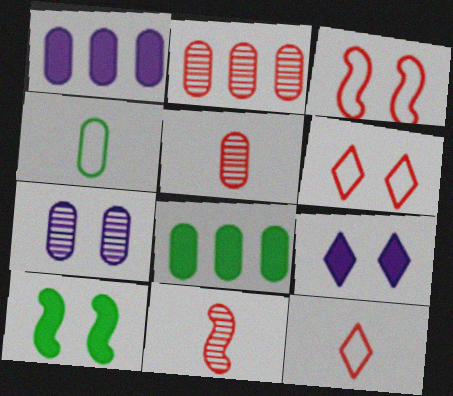[[6, 7, 10]]